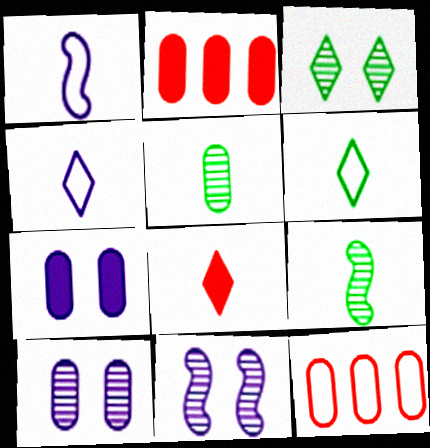[[1, 2, 3], 
[1, 5, 8], 
[2, 6, 11], 
[5, 7, 12]]